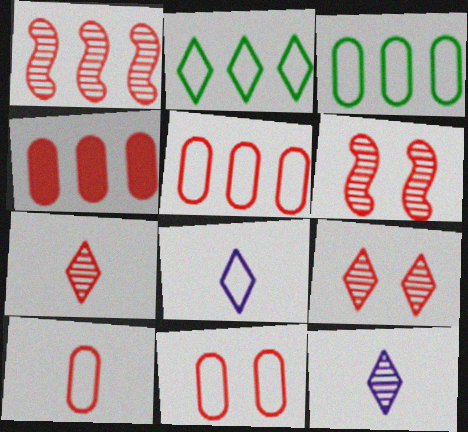[[5, 10, 11]]